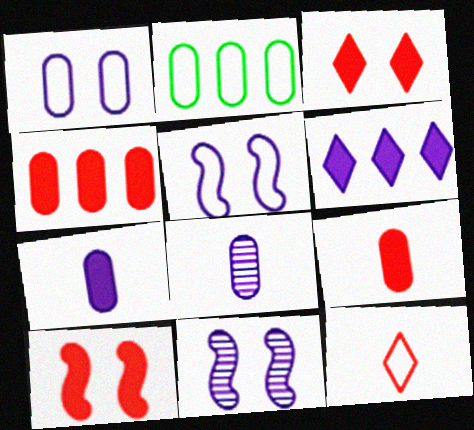[[2, 5, 12], 
[5, 6, 8]]